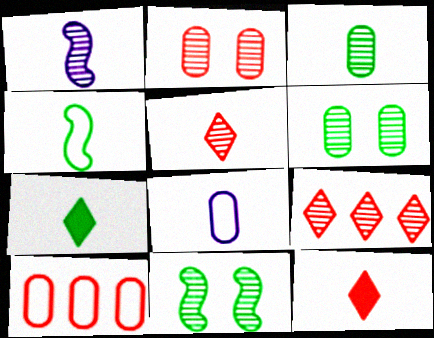[[1, 3, 5], 
[1, 6, 9], 
[3, 4, 7]]